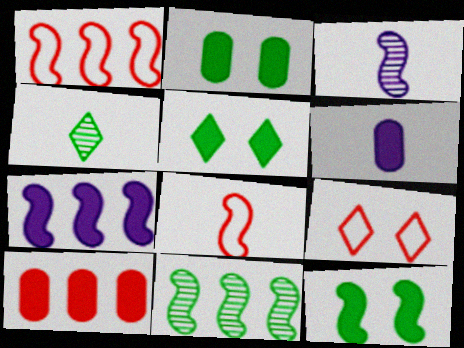[[1, 3, 12], 
[1, 7, 11], 
[2, 5, 12], 
[2, 6, 10], 
[4, 6, 8], 
[6, 9, 11]]